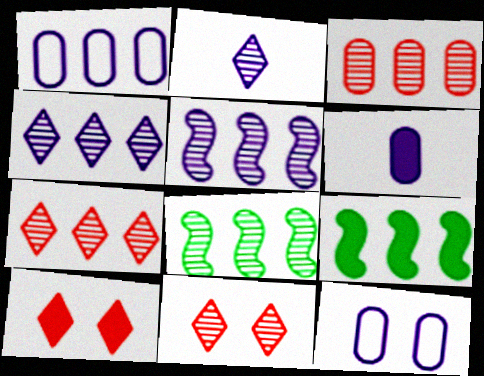[[1, 7, 9], 
[3, 4, 8], 
[6, 9, 10]]